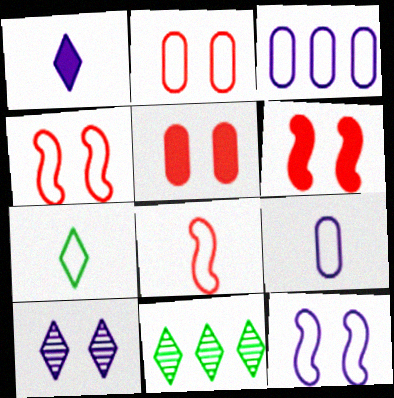[[3, 4, 7], 
[6, 9, 11], 
[7, 8, 9]]